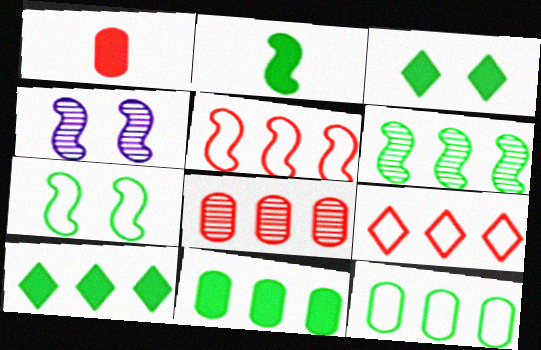[[2, 3, 11], 
[2, 4, 5], 
[2, 6, 7], 
[6, 10, 12]]